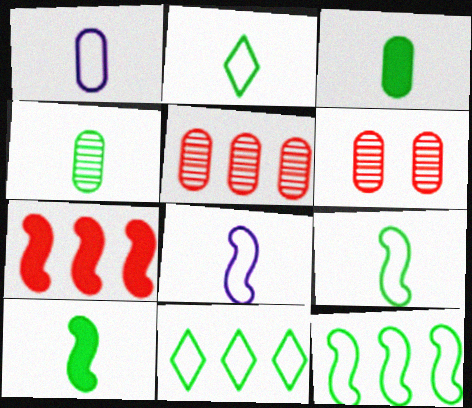[[2, 4, 10]]